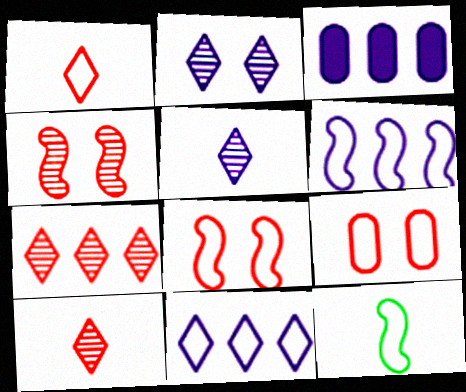[[6, 8, 12], 
[9, 11, 12]]